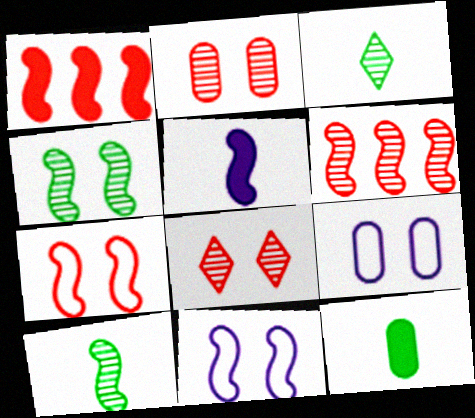[[1, 3, 9], 
[1, 10, 11]]